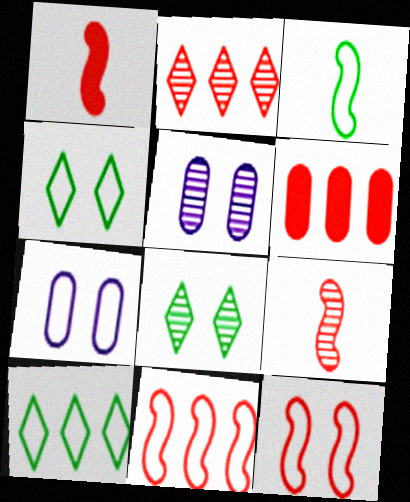[[1, 5, 10], 
[2, 6, 11], 
[4, 7, 12]]